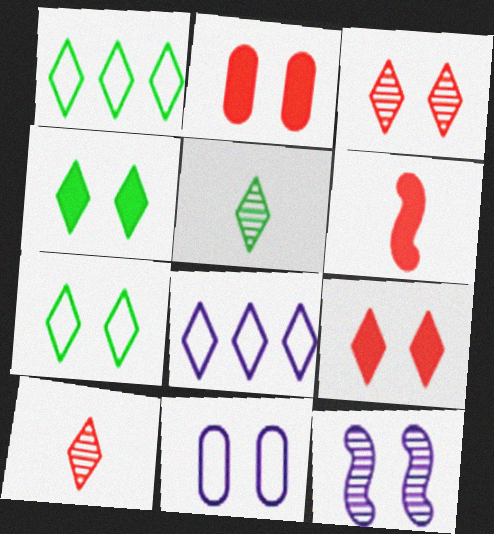[[1, 4, 5], 
[2, 7, 12], 
[4, 8, 10], 
[5, 8, 9]]